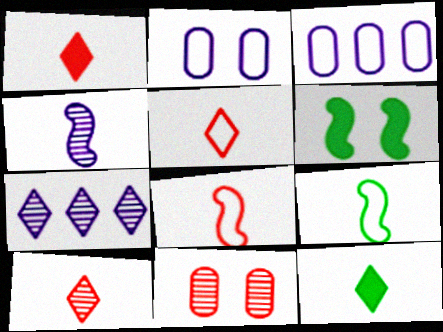[[1, 5, 10], 
[3, 6, 10]]